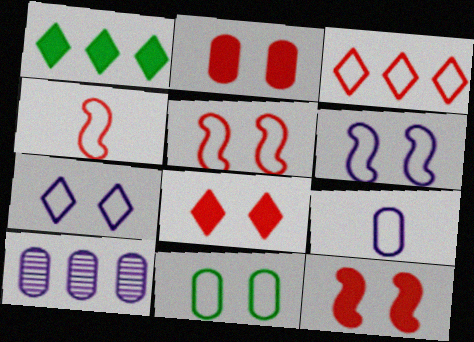[[2, 8, 12], 
[5, 7, 11]]